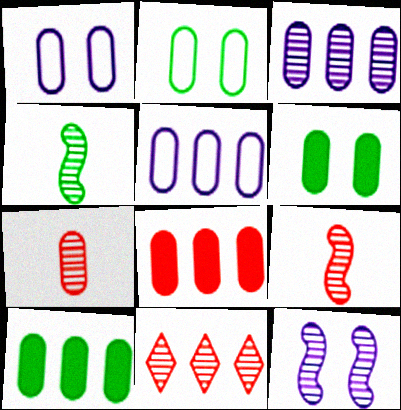[[1, 7, 10], 
[5, 6, 7]]